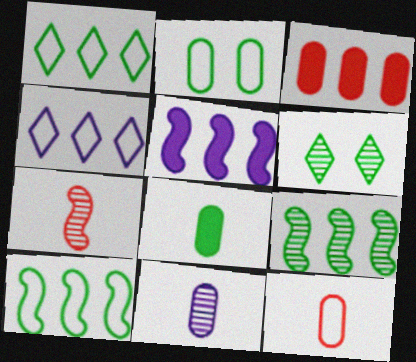[[2, 3, 11], 
[3, 4, 9], 
[5, 6, 12], 
[6, 8, 10], 
[8, 11, 12]]